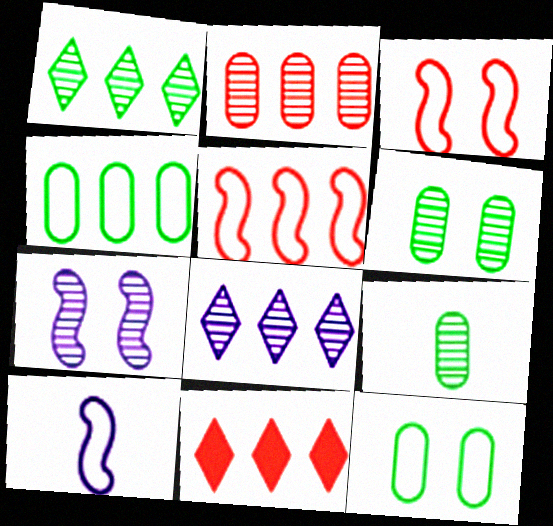[[2, 5, 11], 
[6, 10, 11]]